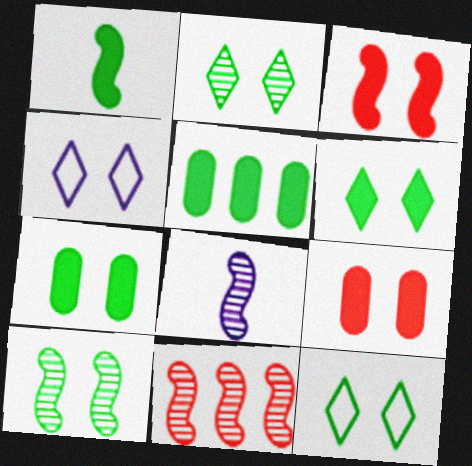[[1, 5, 6], 
[2, 6, 12], 
[4, 9, 10], 
[7, 10, 12], 
[8, 10, 11]]